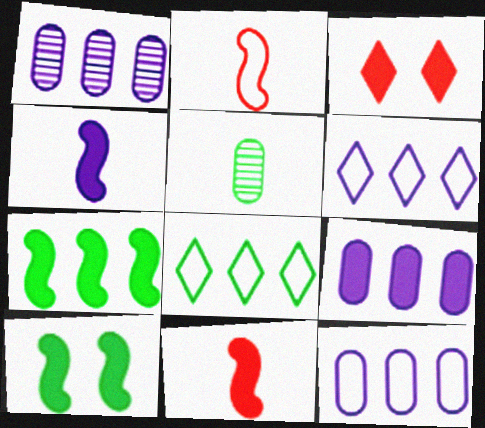[[1, 9, 12], 
[5, 8, 10]]